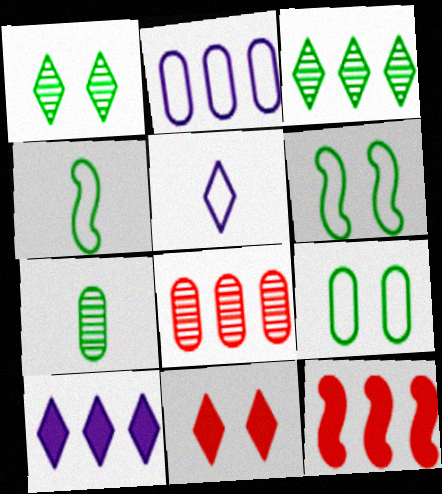[[2, 3, 12], 
[3, 5, 11]]